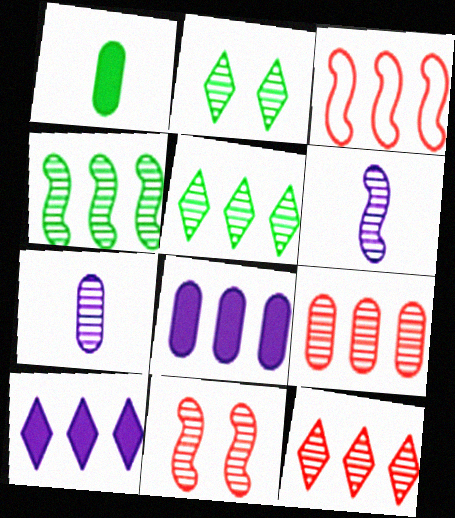[[2, 6, 9], 
[3, 5, 8], 
[4, 6, 11], 
[5, 7, 11]]